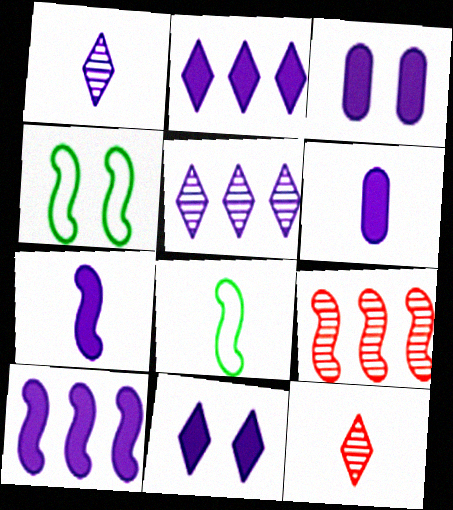[[2, 3, 7], 
[4, 7, 9], 
[6, 8, 12], 
[6, 10, 11]]